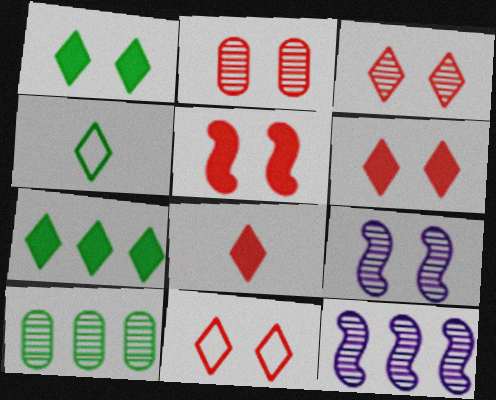[[2, 5, 11], 
[3, 6, 11]]